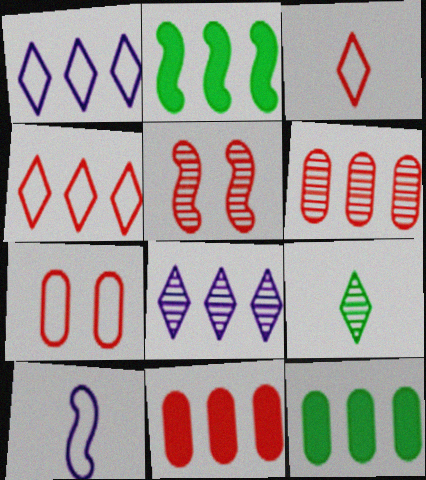[[1, 2, 6], 
[2, 5, 10], 
[3, 5, 11]]